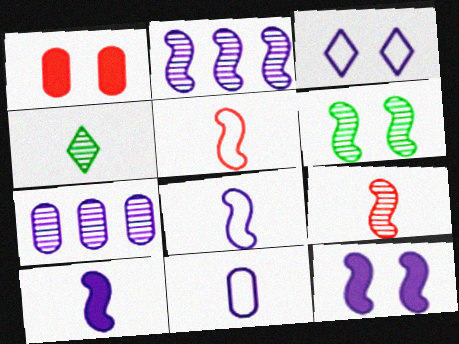[[1, 3, 6], 
[2, 6, 9], 
[2, 8, 12], 
[3, 7, 10]]